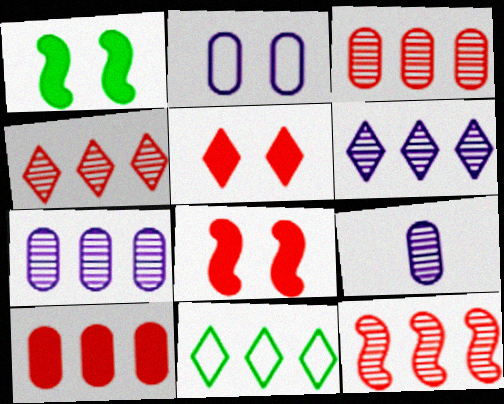[[3, 4, 12], 
[8, 9, 11]]